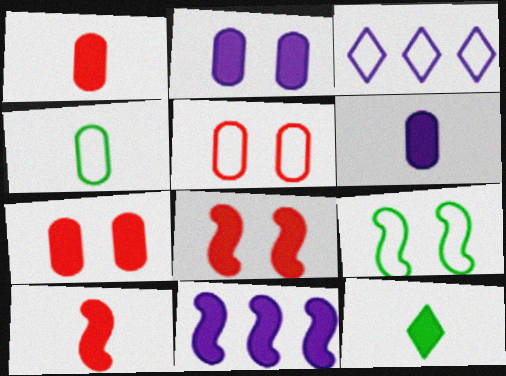[[6, 10, 12], 
[7, 11, 12]]